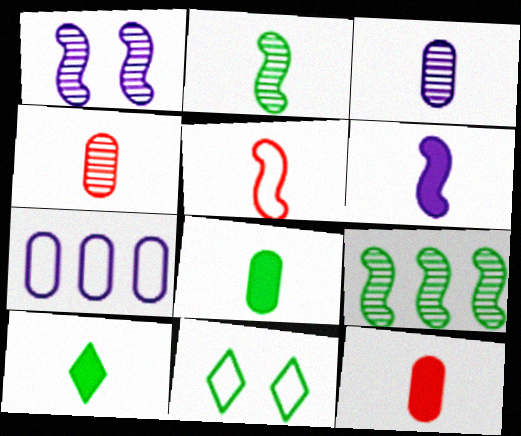[[2, 5, 6], 
[3, 5, 10], 
[5, 7, 11], 
[6, 10, 12], 
[8, 9, 11]]